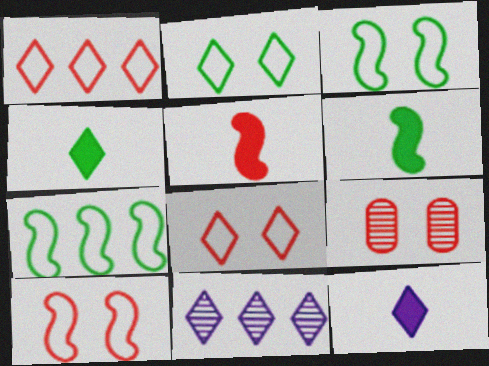[[1, 5, 9], 
[4, 8, 11], 
[7, 9, 12]]